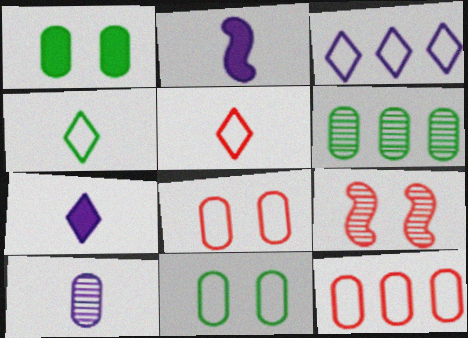[[1, 10, 12]]